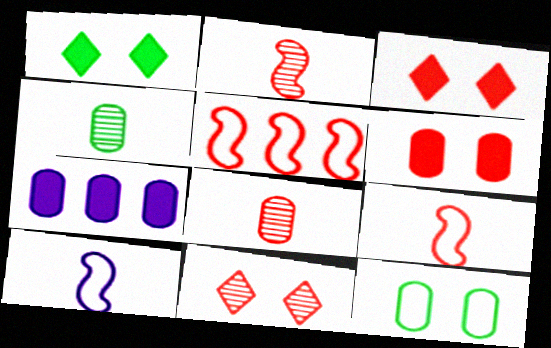[[3, 5, 8], 
[7, 8, 12]]